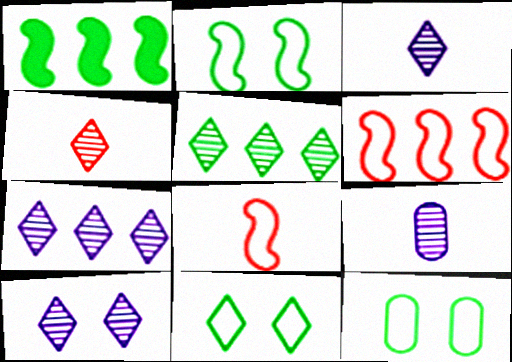[[2, 11, 12], 
[3, 7, 10], 
[4, 5, 10]]